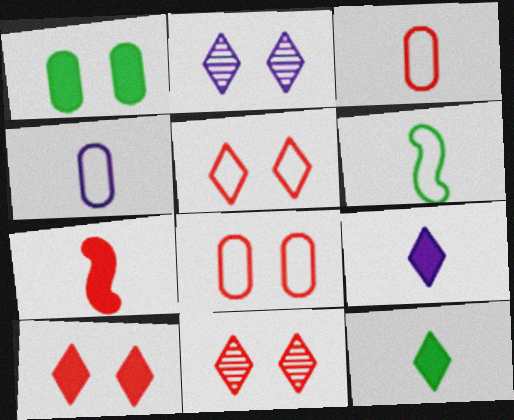[[5, 10, 11]]